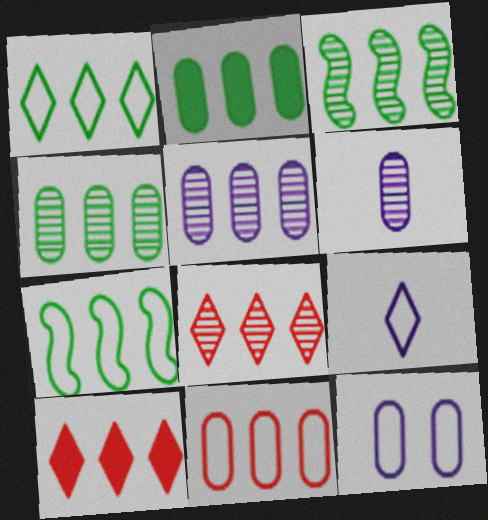[[1, 2, 3], 
[2, 5, 11], 
[3, 5, 8], 
[5, 7, 10]]